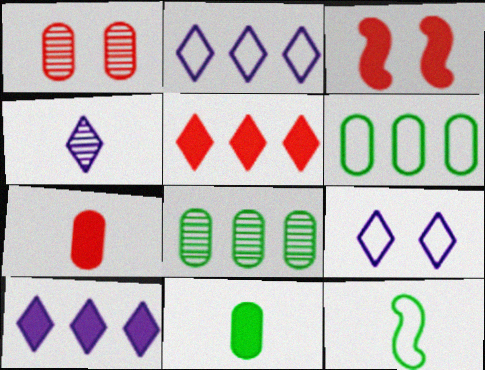[[1, 10, 12], 
[3, 4, 6], 
[3, 5, 7], 
[3, 10, 11], 
[4, 7, 12], 
[4, 9, 10]]